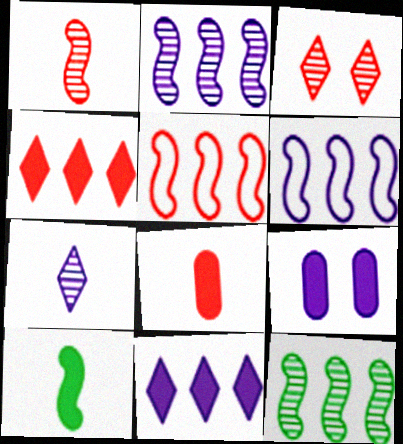[[3, 5, 8], 
[4, 9, 10], 
[6, 7, 9]]